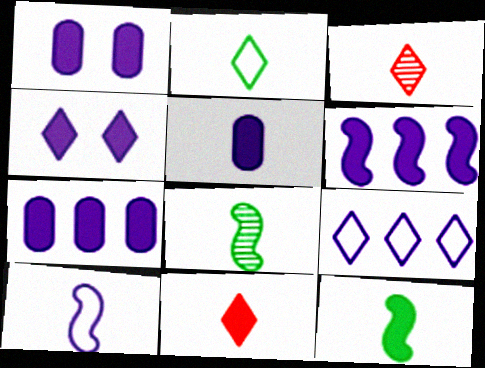[[1, 5, 7], 
[4, 5, 6], 
[5, 11, 12]]